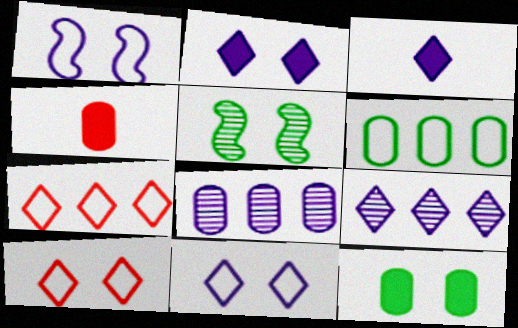[[1, 3, 8], 
[3, 9, 11]]